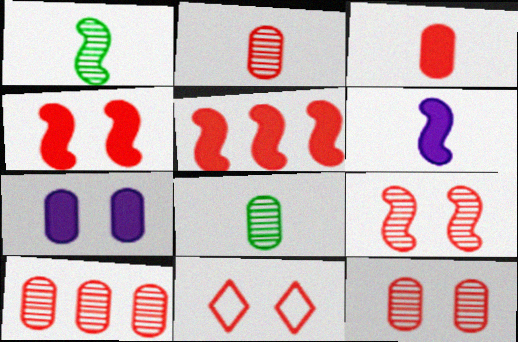[[2, 5, 11], 
[2, 10, 12], 
[4, 11, 12]]